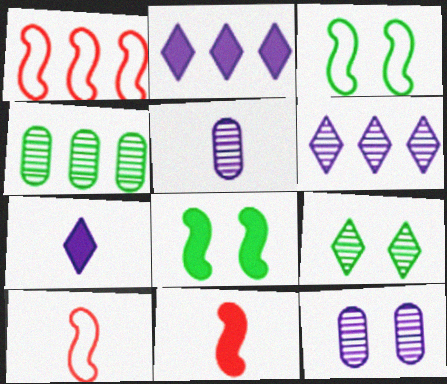[[1, 2, 4]]